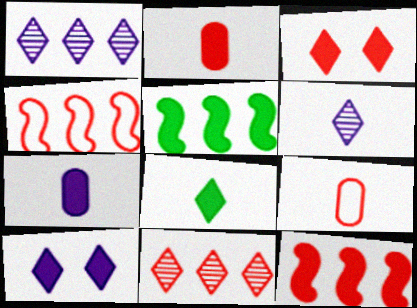[[2, 3, 12], 
[2, 5, 10], 
[3, 5, 7]]